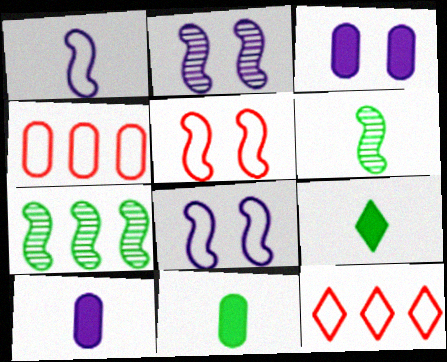[[2, 4, 9], 
[2, 11, 12], 
[3, 6, 12]]